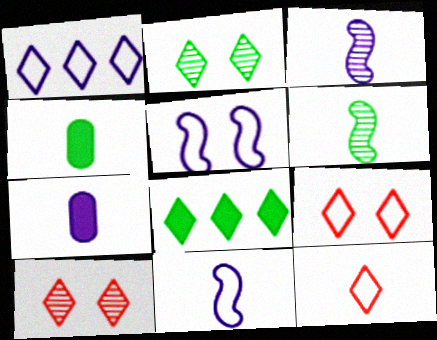[[3, 4, 12], 
[6, 7, 12]]